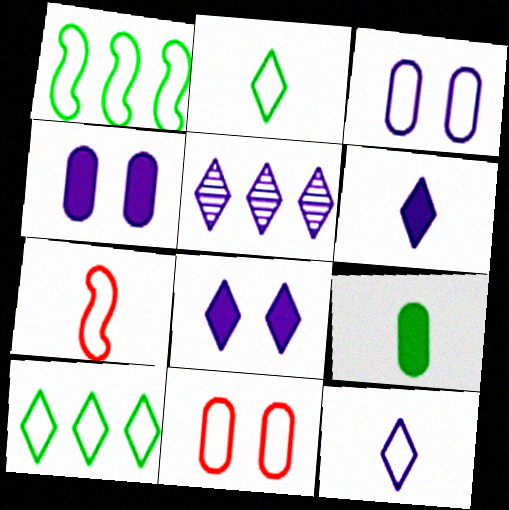[[1, 11, 12], 
[3, 7, 10], 
[5, 8, 12]]